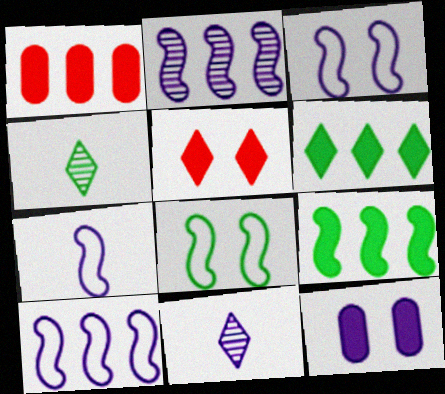[[1, 3, 4], 
[1, 8, 11], 
[3, 7, 10], 
[10, 11, 12]]